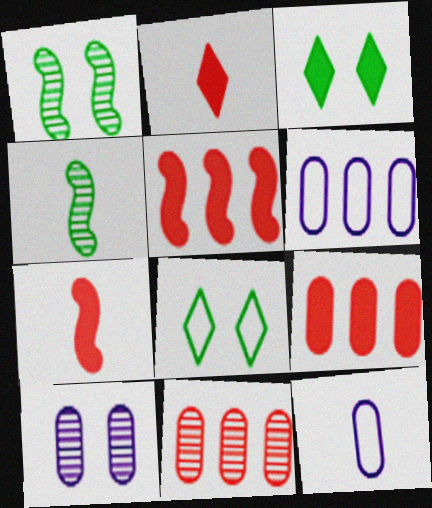[[1, 2, 6], 
[2, 4, 12]]